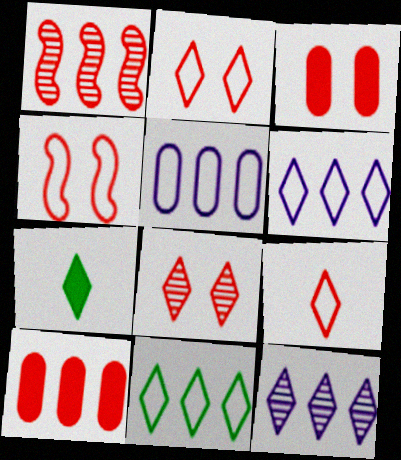[[1, 3, 9], 
[2, 7, 12], 
[3, 4, 8], 
[6, 7, 8]]